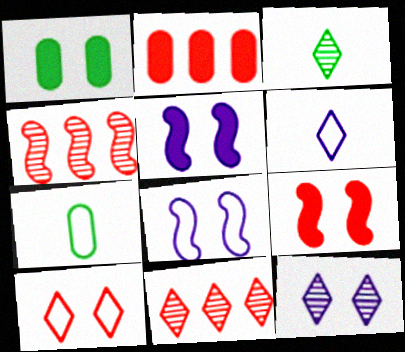[[1, 4, 6], 
[2, 3, 8], 
[3, 11, 12], 
[5, 7, 11]]